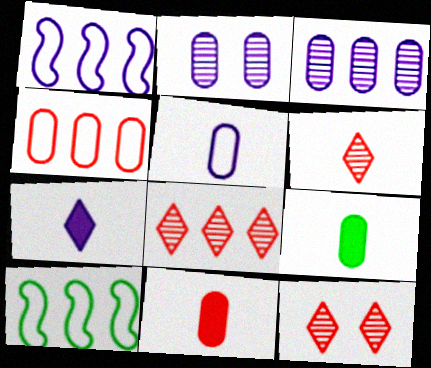[[1, 2, 7], 
[1, 9, 12], 
[2, 4, 9], 
[6, 8, 12]]